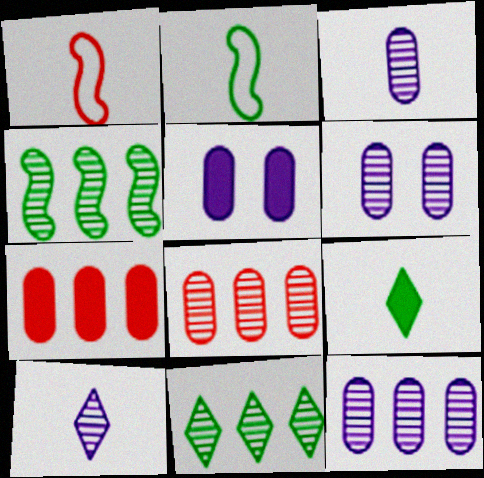[[1, 3, 9], 
[1, 5, 11], 
[3, 6, 12]]